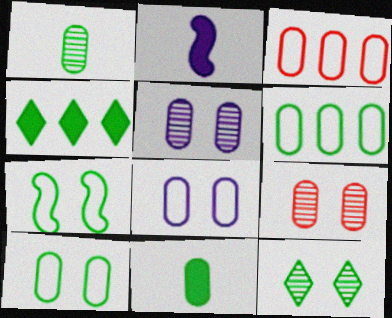[[1, 4, 7], 
[2, 3, 12], 
[3, 5, 11]]